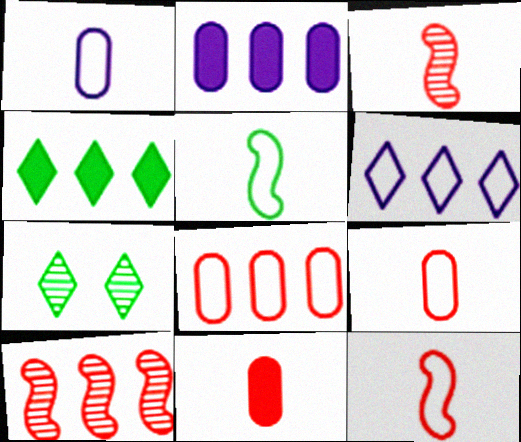[[2, 7, 12]]